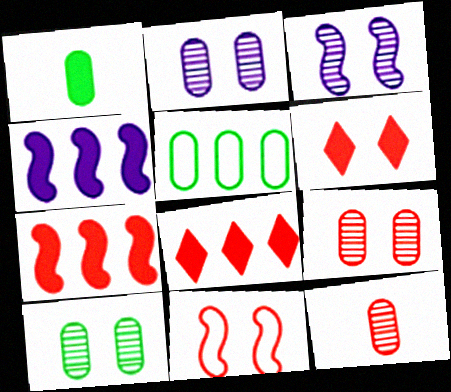[[1, 4, 6], 
[1, 5, 10], 
[2, 9, 10], 
[6, 9, 11], 
[8, 11, 12]]